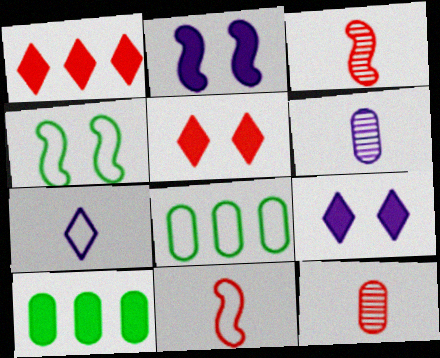[[1, 4, 6], 
[3, 8, 9]]